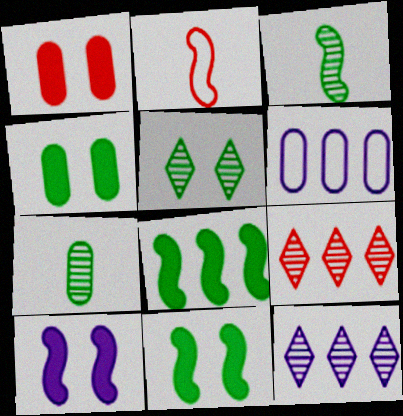[[1, 2, 9], 
[1, 6, 7], 
[2, 4, 12], 
[6, 8, 9]]